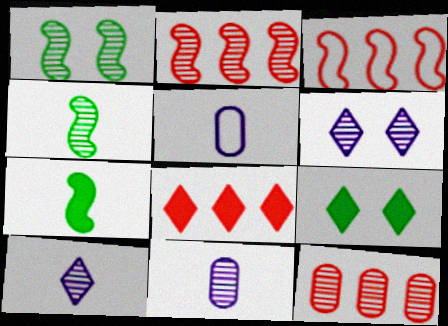[[1, 5, 8], 
[1, 10, 12], 
[2, 5, 9], 
[3, 8, 12], 
[3, 9, 11], 
[4, 6, 12]]